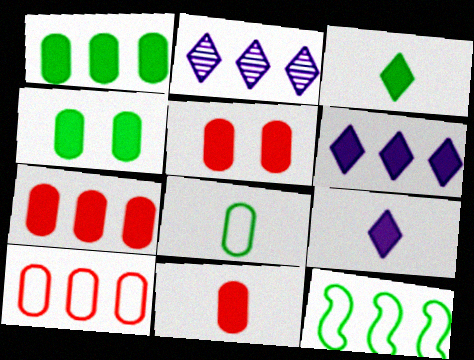[[2, 7, 12], 
[5, 7, 11]]